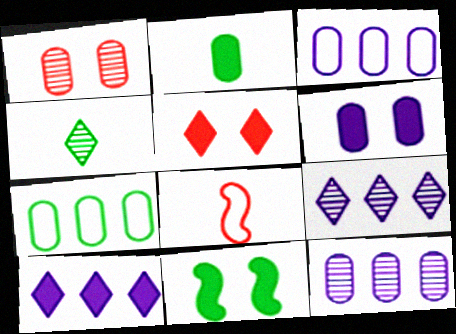[[1, 2, 3], 
[4, 7, 11], 
[5, 6, 11]]